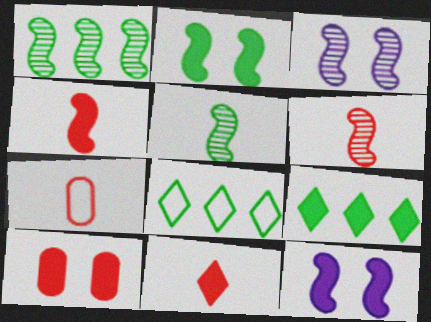[[1, 3, 6], 
[3, 7, 9], 
[6, 7, 11]]